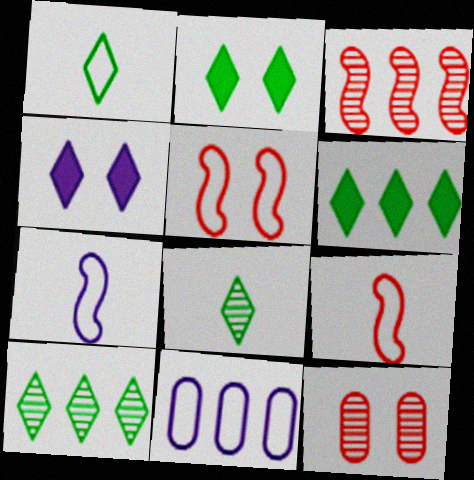[[1, 2, 10], 
[1, 5, 11], 
[3, 6, 11], 
[6, 7, 12]]